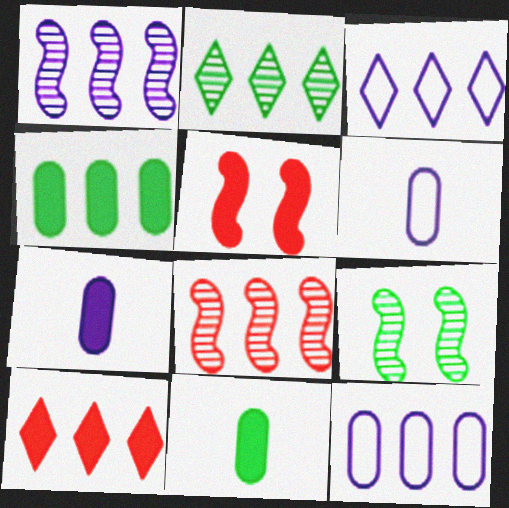[[2, 3, 10], 
[2, 5, 6], 
[3, 4, 8], 
[6, 9, 10]]